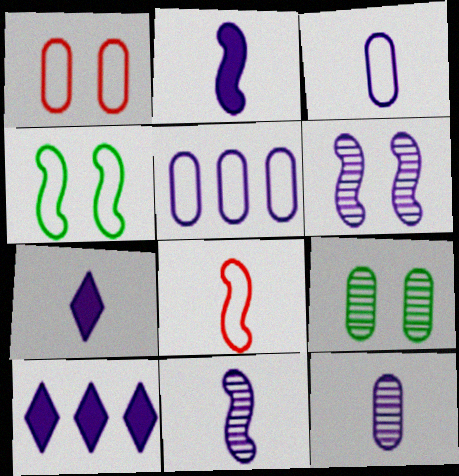[[3, 6, 10], 
[3, 7, 11], 
[5, 6, 7], 
[8, 9, 10]]